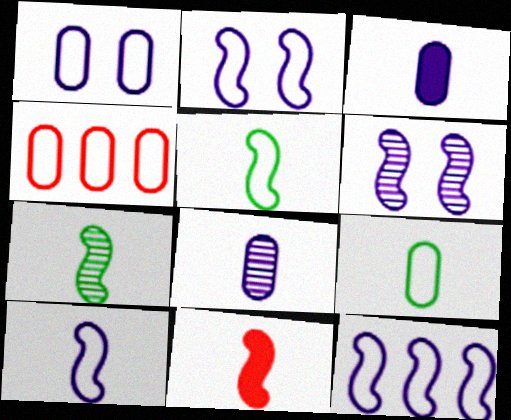[[1, 4, 9], 
[2, 10, 12], 
[7, 10, 11]]